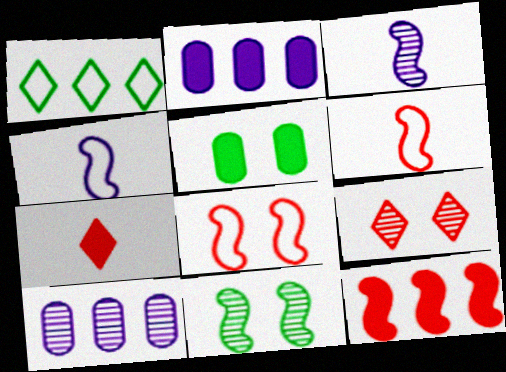[[1, 10, 12], 
[4, 11, 12]]